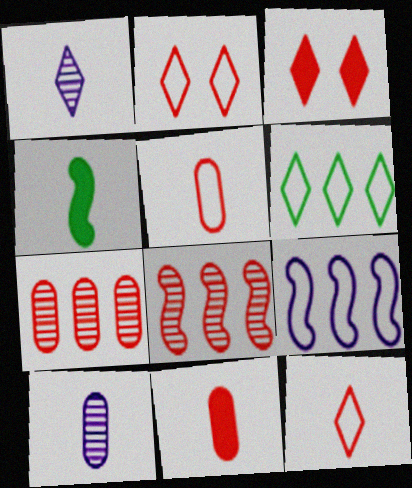[[1, 3, 6], 
[1, 4, 5], 
[2, 8, 11], 
[3, 5, 8], 
[4, 10, 12]]